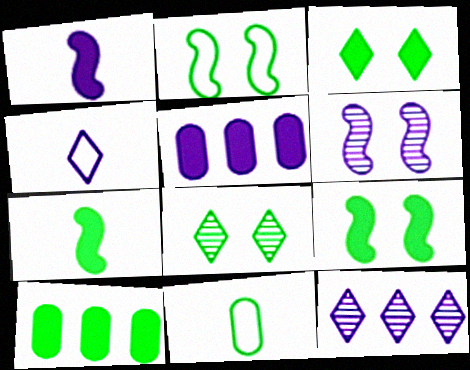[[3, 7, 10], 
[4, 5, 6]]